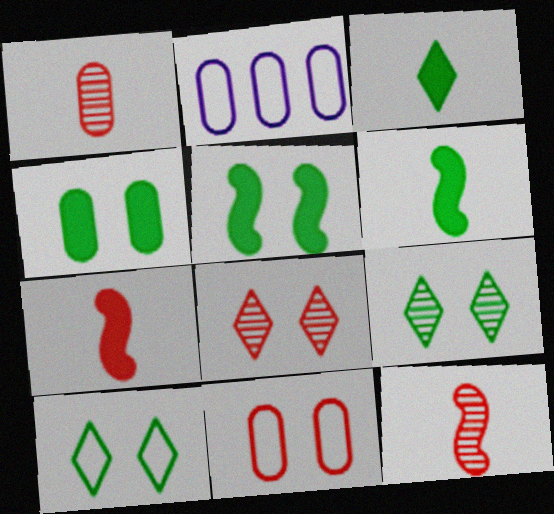[[1, 2, 4], 
[2, 6, 8], 
[2, 7, 9]]